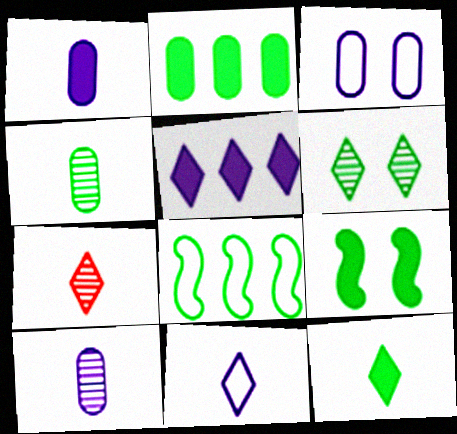[[2, 9, 12], 
[7, 11, 12]]